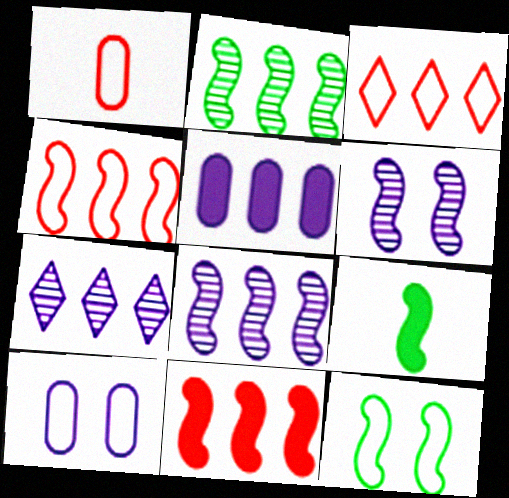[[2, 3, 5], 
[2, 9, 12], 
[4, 6, 9]]